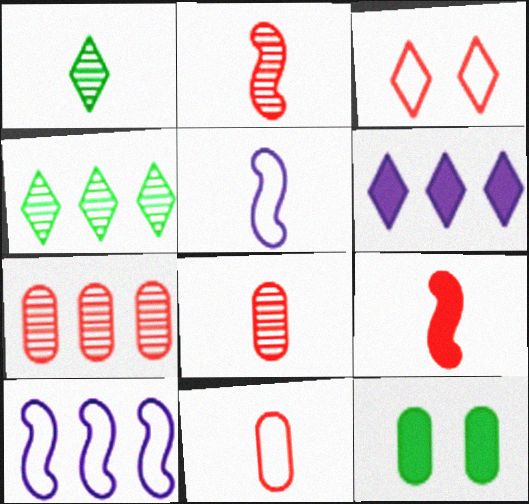[[1, 3, 6], 
[3, 7, 9], 
[6, 9, 12]]